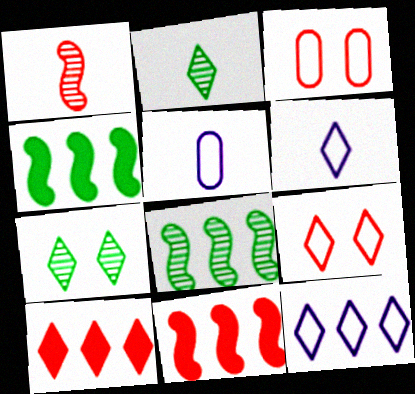[[1, 3, 10], 
[5, 7, 11], 
[6, 7, 10]]